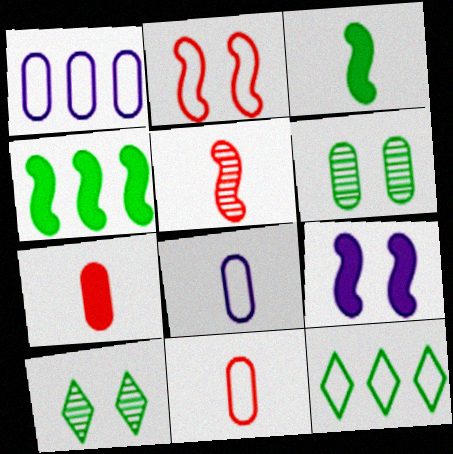[[1, 6, 7], 
[2, 8, 12], 
[3, 6, 12]]